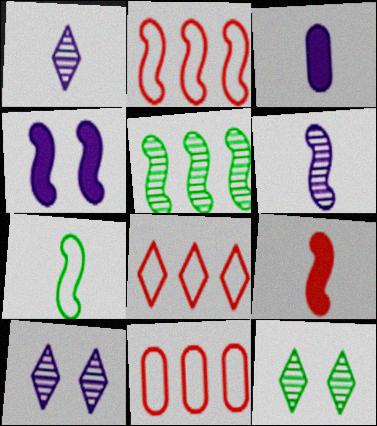[[2, 3, 12], 
[2, 8, 11], 
[6, 7, 9]]